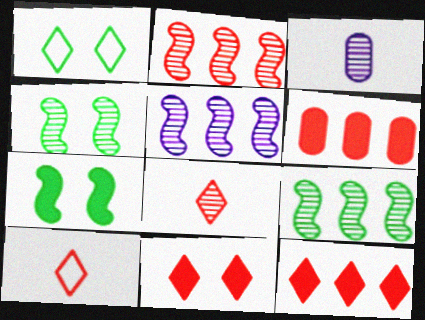[[2, 5, 9]]